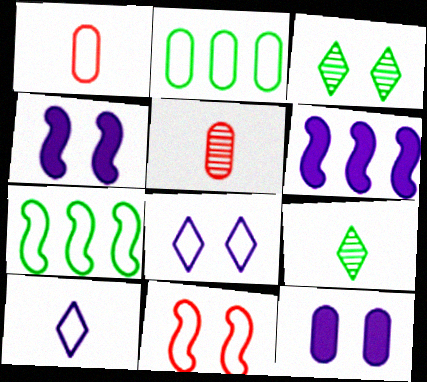[[1, 3, 6], 
[1, 7, 8], 
[2, 5, 12], 
[2, 10, 11], 
[3, 11, 12]]